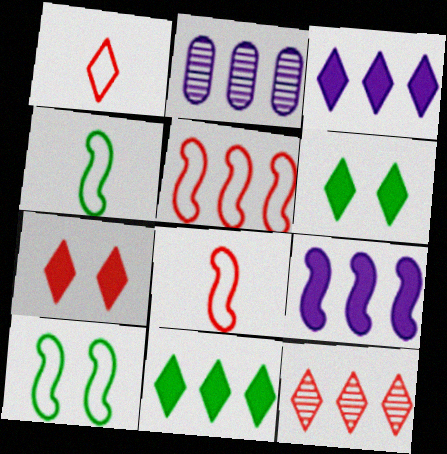[[1, 7, 12], 
[2, 4, 7], 
[2, 5, 11], 
[2, 6, 8]]